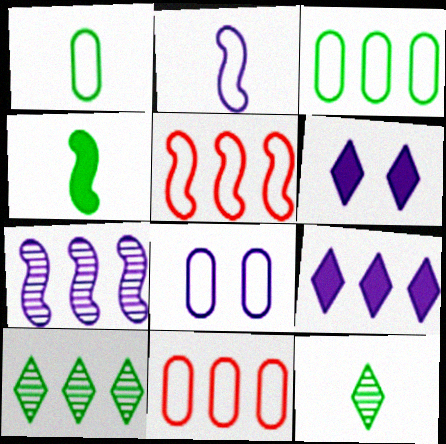[[1, 4, 12], 
[1, 8, 11]]